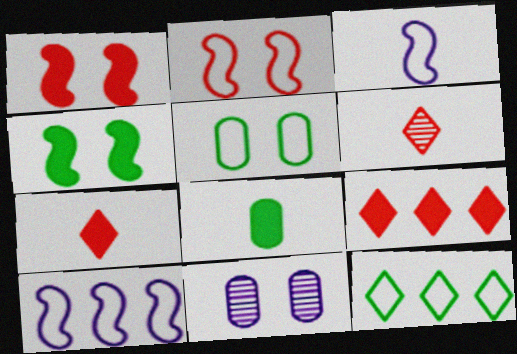[[3, 6, 8]]